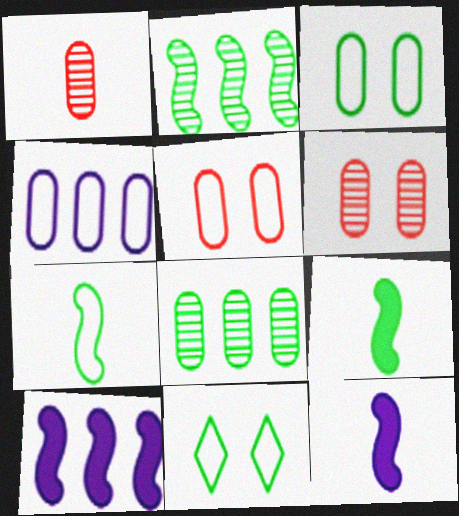[[1, 10, 11], 
[8, 9, 11]]